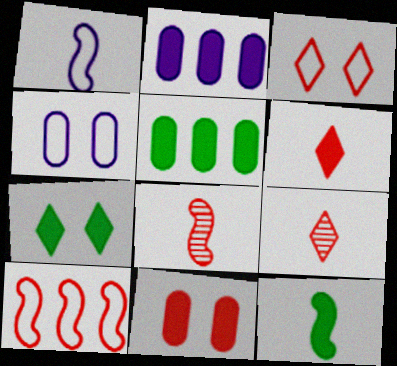[[1, 8, 12], 
[5, 7, 12], 
[9, 10, 11]]